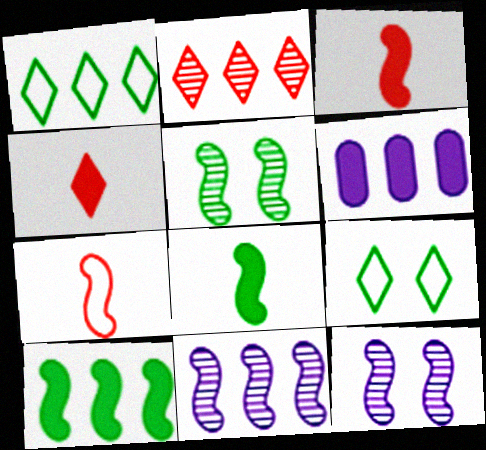[[7, 10, 12]]